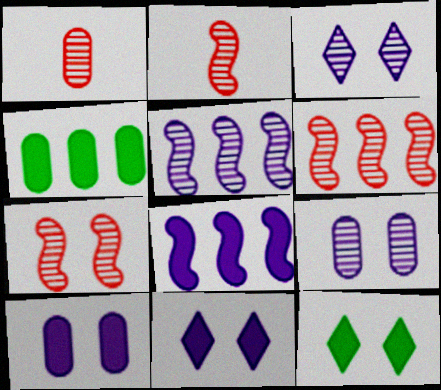[[2, 6, 7]]